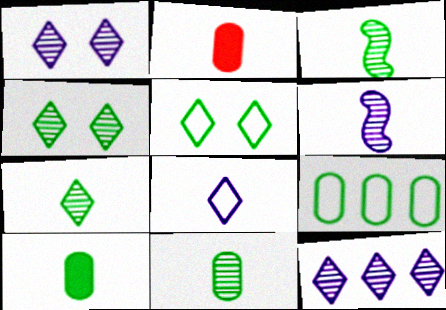[[2, 3, 8], 
[3, 7, 11]]